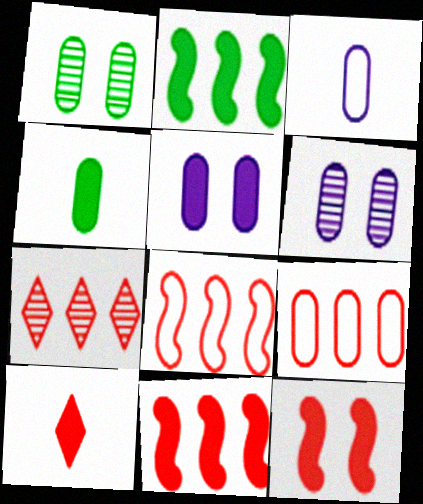[[2, 5, 10], 
[4, 6, 9], 
[7, 9, 11]]